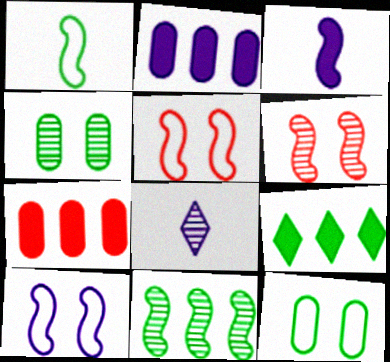[[1, 4, 9], 
[2, 8, 10], 
[3, 5, 11]]